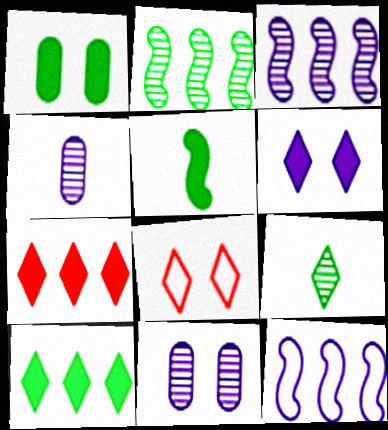[[1, 5, 10], 
[4, 6, 12]]